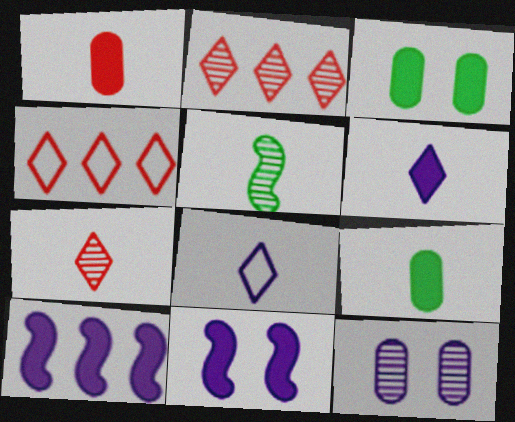[[1, 5, 8], 
[2, 5, 12], 
[8, 10, 12]]